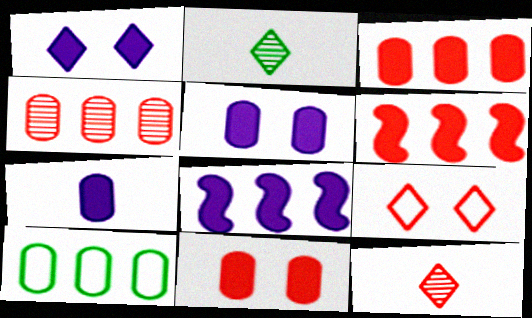[[1, 7, 8]]